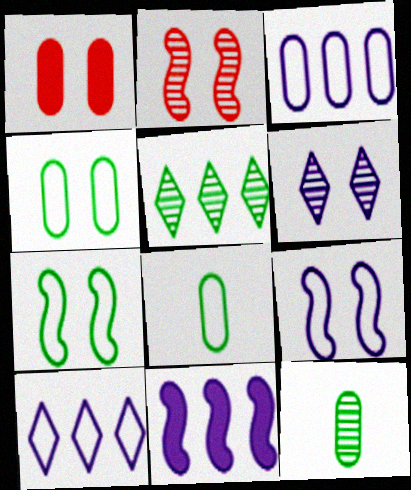[[1, 3, 12], 
[1, 6, 7]]